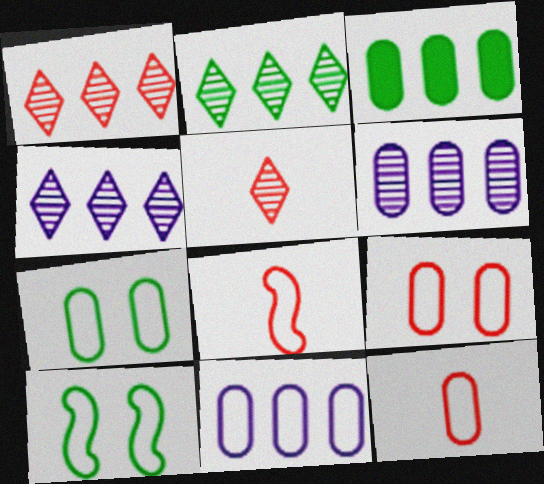[[1, 2, 4], 
[7, 11, 12]]